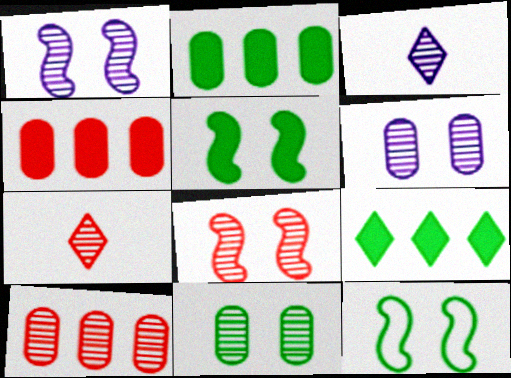[[3, 4, 12], 
[7, 8, 10]]